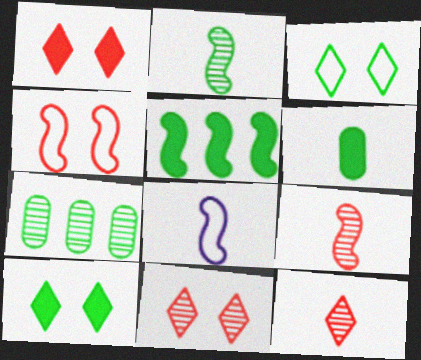[[1, 7, 8], 
[5, 6, 10], 
[6, 8, 12]]